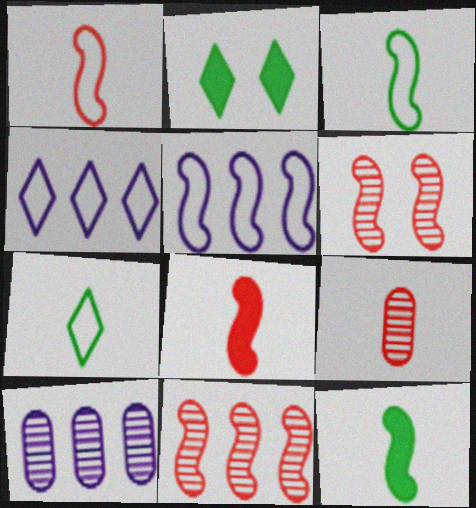[[1, 2, 10], 
[2, 5, 9], 
[5, 6, 12]]